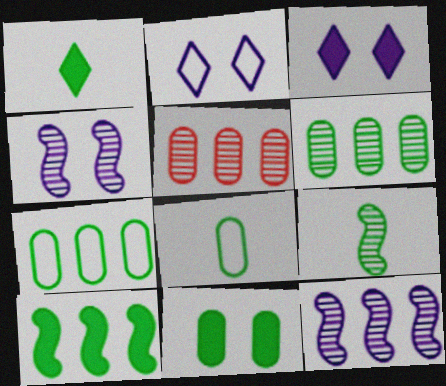[[1, 8, 9], 
[1, 10, 11], 
[6, 8, 11]]